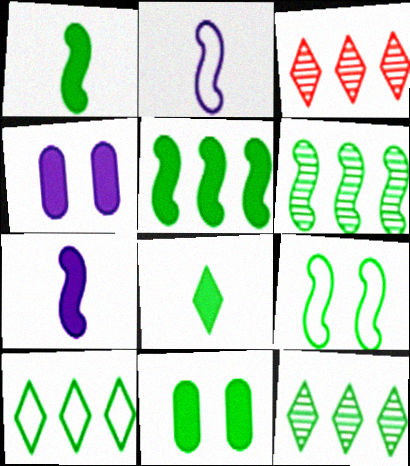[[1, 6, 9], 
[2, 3, 11], 
[5, 8, 11]]